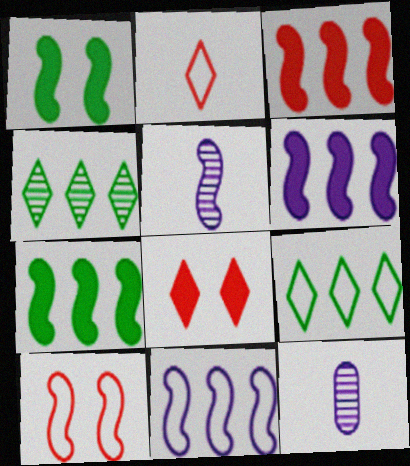[[3, 6, 7], 
[5, 7, 10]]